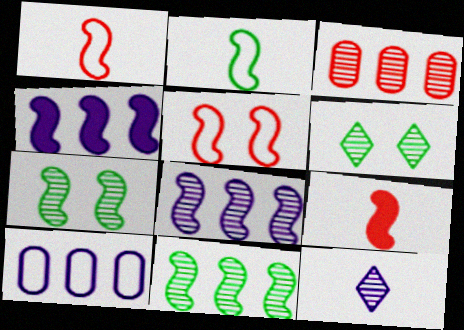[[1, 4, 7], 
[3, 7, 12], 
[6, 9, 10]]